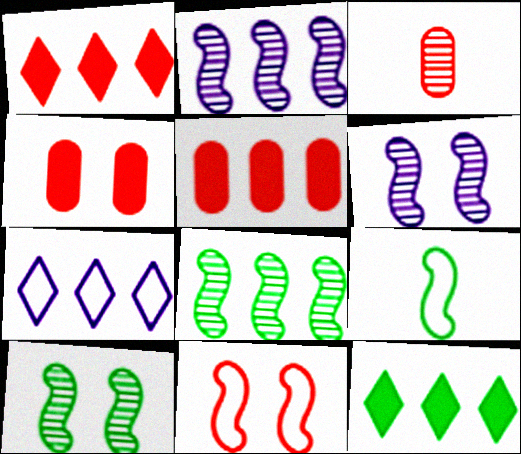[[1, 3, 11], 
[5, 7, 8]]